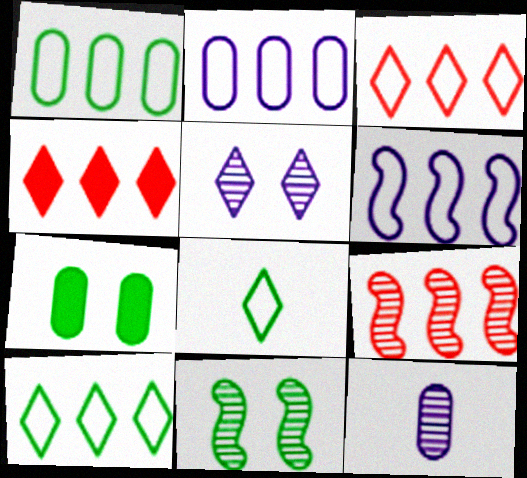[[1, 3, 6], 
[4, 5, 8]]